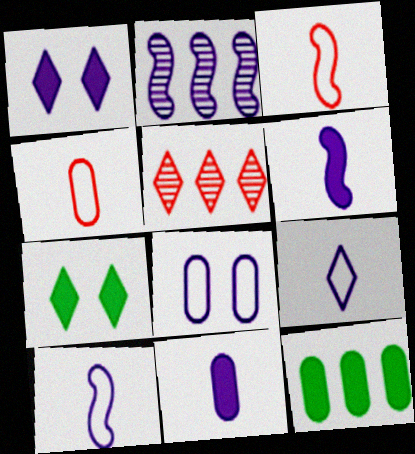[[2, 4, 7], 
[5, 7, 9]]